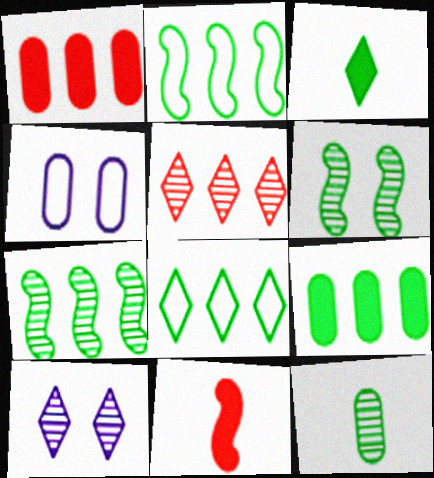[[1, 4, 12], 
[7, 8, 9]]